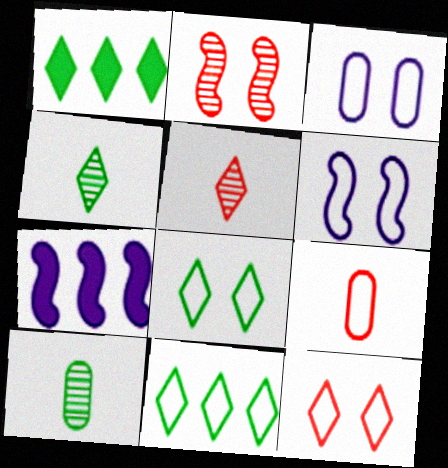[[1, 4, 8], 
[6, 9, 11], 
[7, 10, 12]]